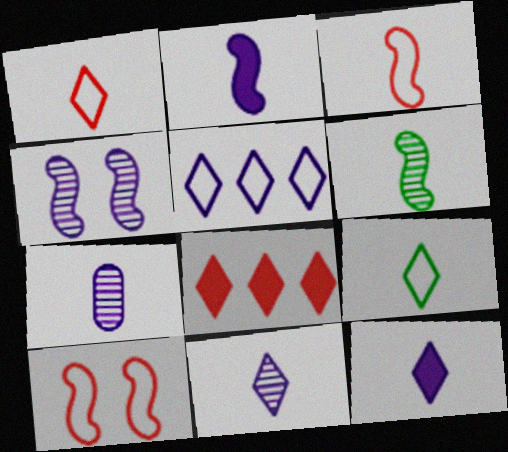[[2, 3, 6]]